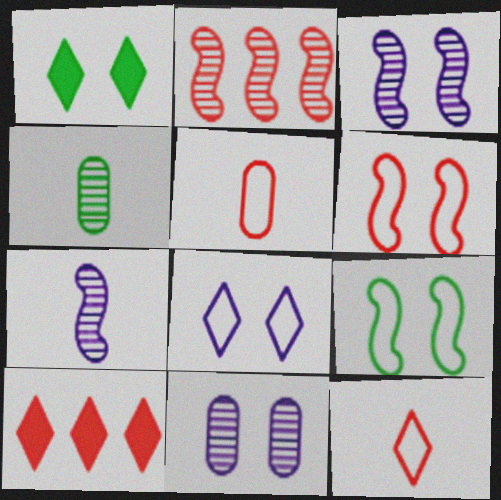[[1, 6, 11]]